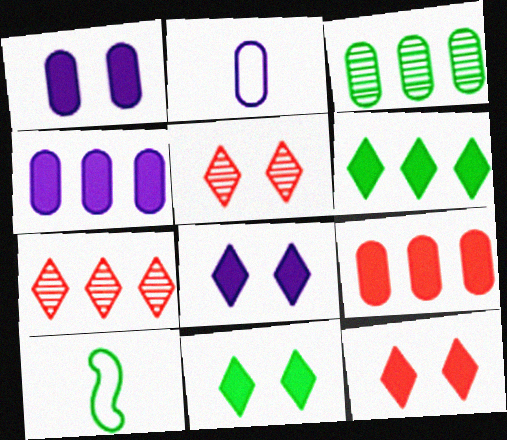[[1, 7, 10], 
[3, 10, 11], 
[4, 5, 10], 
[8, 11, 12]]